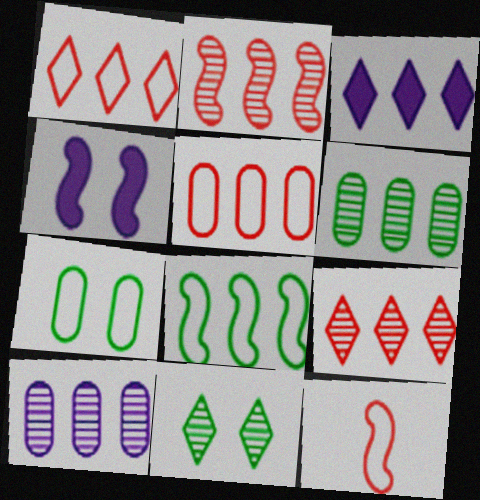[]